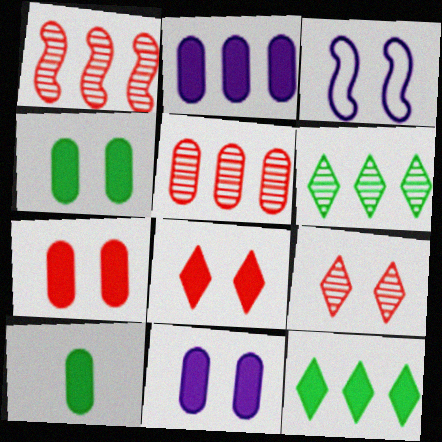[[2, 7, 10], 
[3, 4, 9], 
[4, 7, 11]]